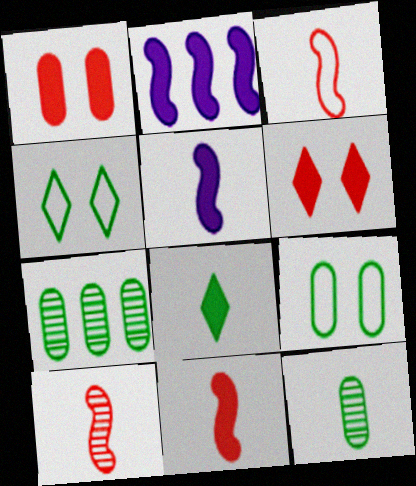[[1, 2, 8], 
[3, 10, 11]]